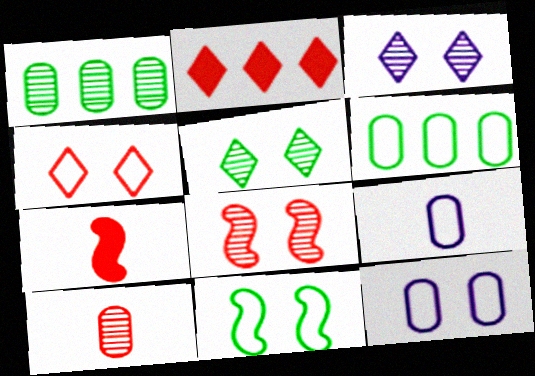[[3, 6, 7], 
[4, 11, 12]]